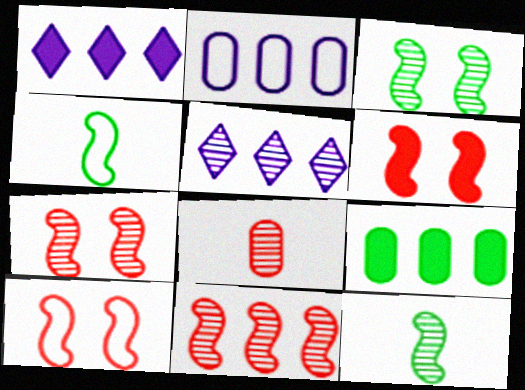[[3, 5, 8], 
[6, 7, 10]]